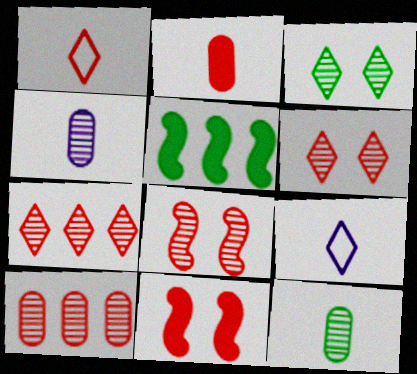[[1, 10, 11]]